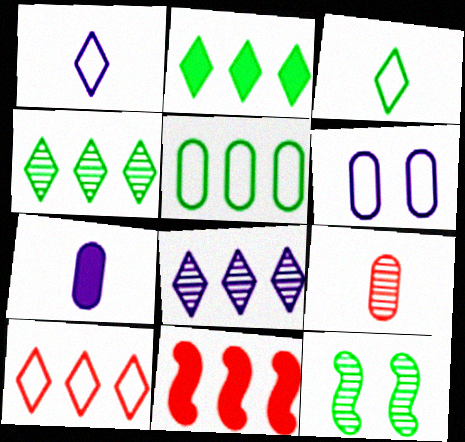[[2, 8, 10], 
[5, 8, 11], 
[7, 10, 12], 
[8, 9, 12]]